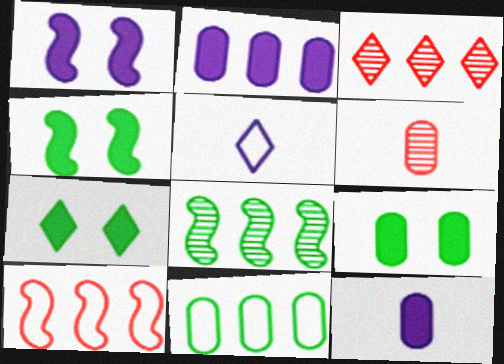[[3, 5, 7], 
[4, 7, 9]]